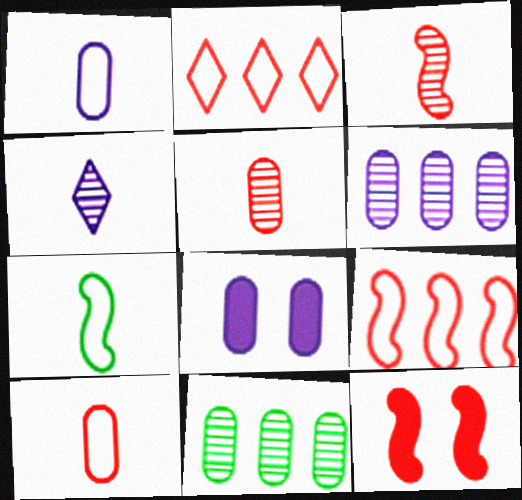[[1, 6, 8], 
[2, 5, 12], 
[3, 9, 12], 
[8, 10, 11]]